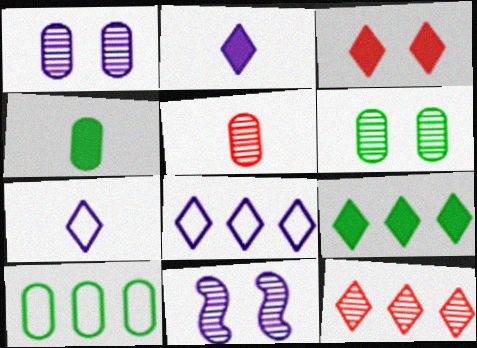[[2, 3, 9], 
[4, 6, 10], 
[8, 9, 12]]